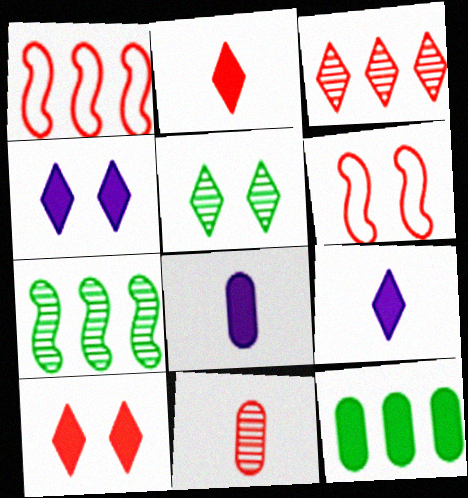[[1, 5, 8], 
[1, 10, 11]]